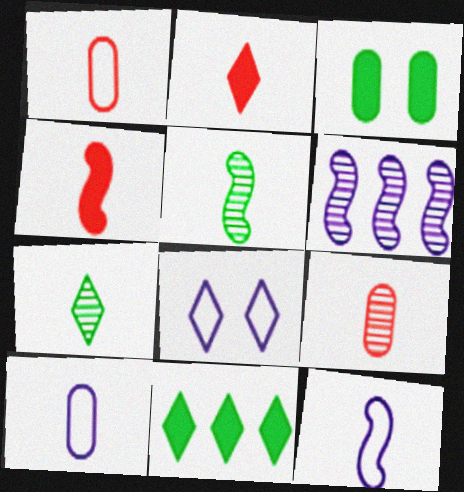[[2, 5, 10], 
[4, 5, 12], 
[4, 7, 10]]